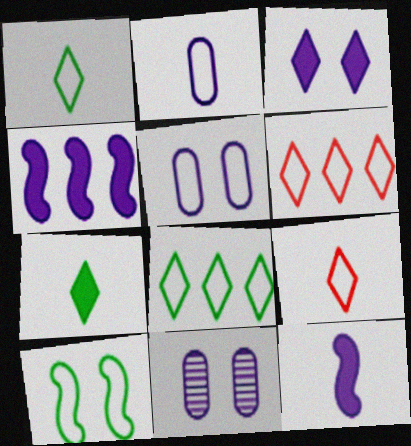[[2, 6, 10]]